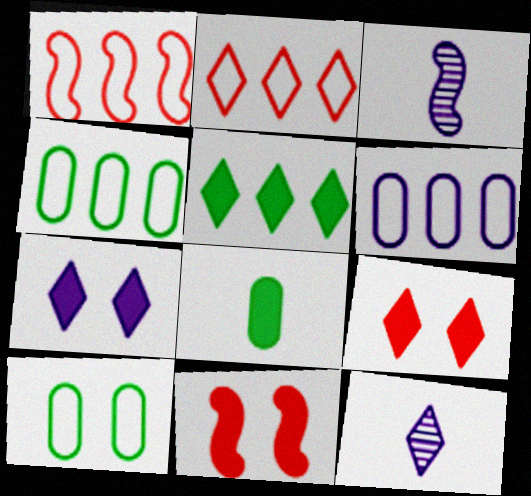[[3, 4, 9], 
[3, 6, 7], 
[4, 11, 12]]